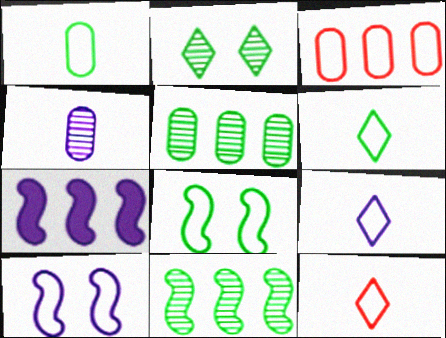[[3, 6, 10], 
[3, 8, 9], 
[6, 9, 12]]